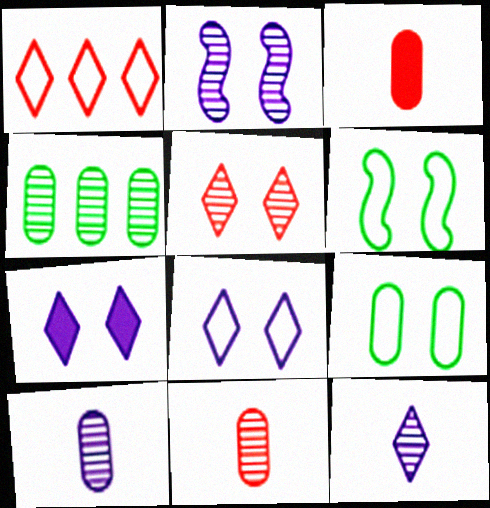[]